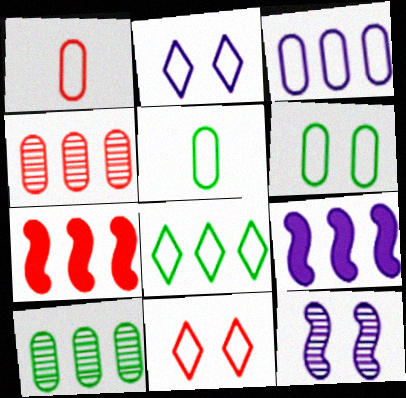[[1, 3, 6], 
[4, 8, 9]]